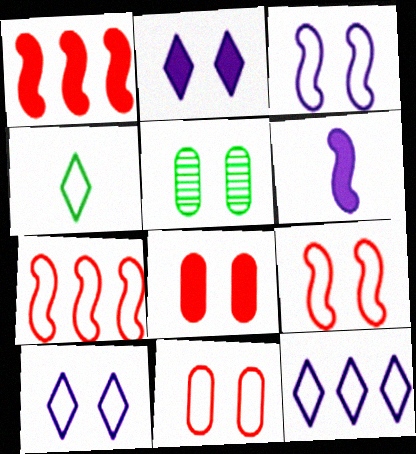[[2, 5, 9]]